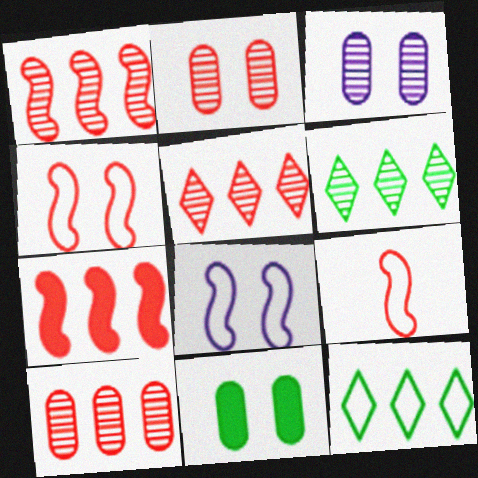[[1, 5, 10]]